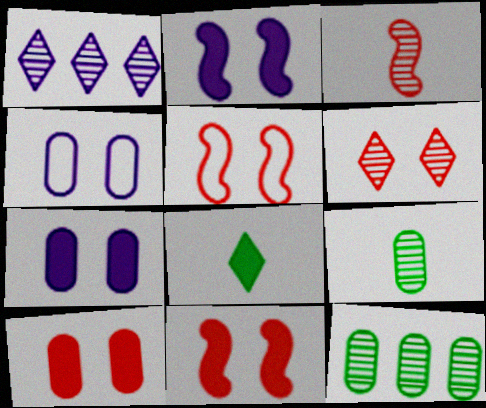[[5, 6, 10]]